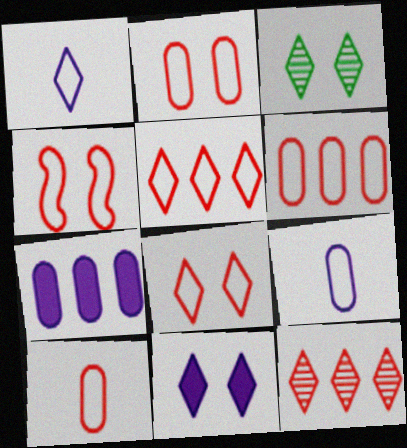[[2, 4, 8], 
[2, 6, 10], 
[3, 8, 11], 
[4, 5, 10]]